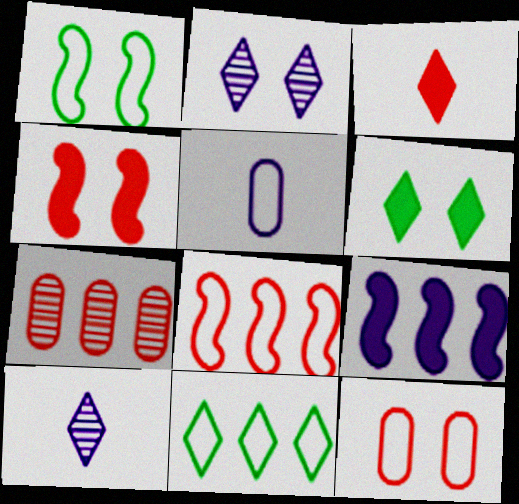[[2, 3, 11], 
[2, 5, 9], 
[7, 9, 11]]